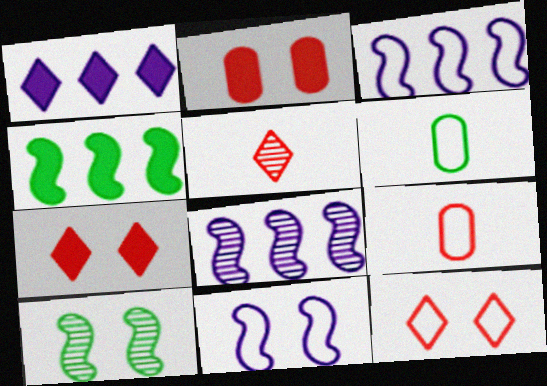[[1, 9, 10], 
[3, 6, 12], 
[6, 7, 8]]